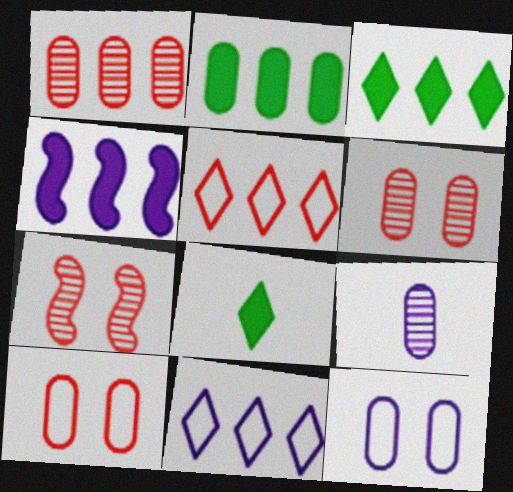[[2, 9, 10]]